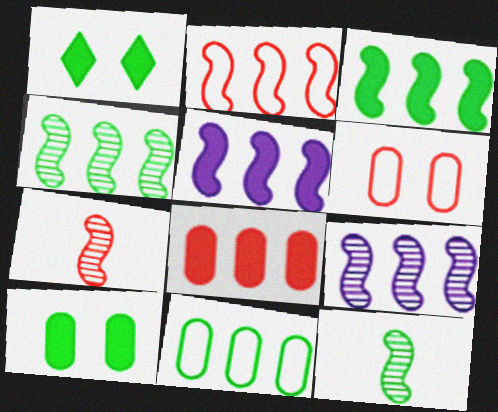[[1, 11, 12], 
[2, 3, 9], 
[2, 4, 5]]